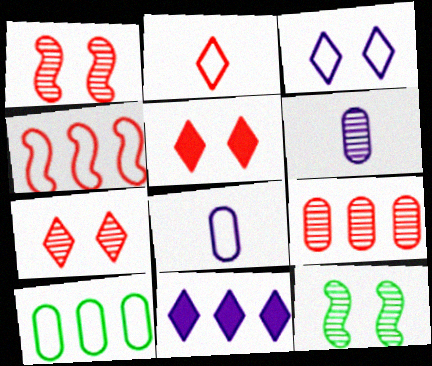[]